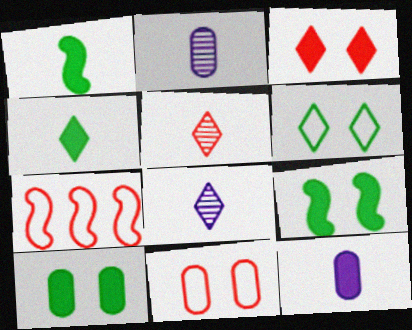[[7, 8, 10]]